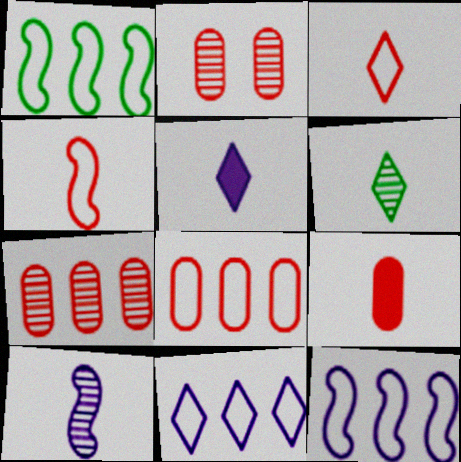[[1, 2, 5], 
[1, 8, 11], 
[2, 8, 9], 
[3, 5, 6]]